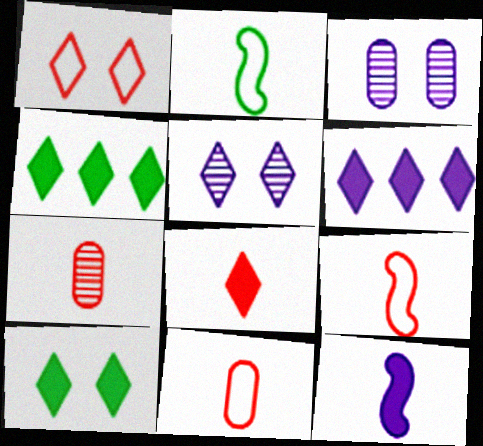[[1, 5, 10], 
[3, 4, 9], 
[6, 8, 10], 
[7, 8, 9]]